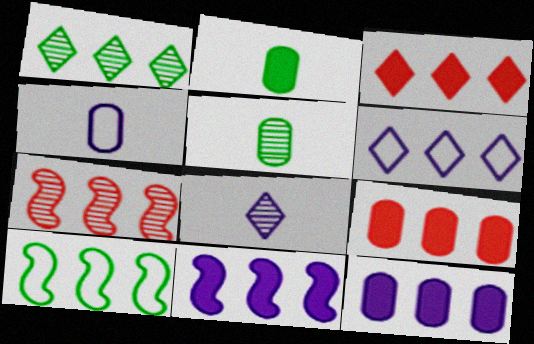[[1, 3, 6], 
[7, 10, 11]]